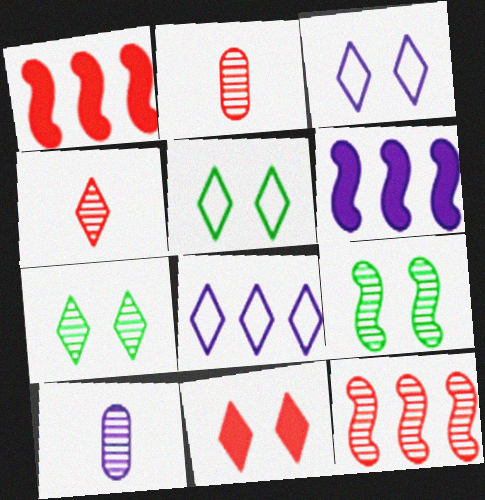[[1, 5, 10], 
[2, 5, 6], 
[3, 6, 10], 
[3, 7, 11], 
[7, 10, 12]]